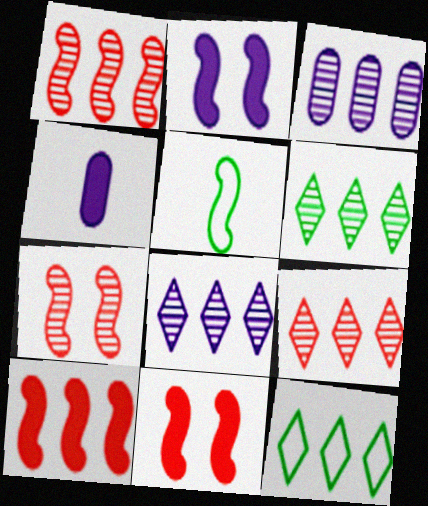[[1, 2, 5], 
[1, 3, 6], 
[3, 10, 12], 
[4, 7, 12], 
[6, 8, 9]]